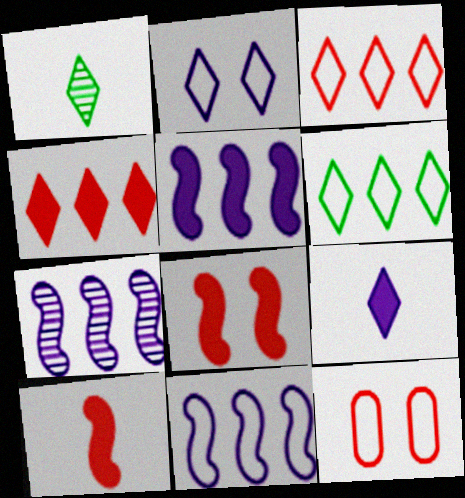[[1, 2, 4], 
[1, 5, 12], 
[5, 7, 11]]